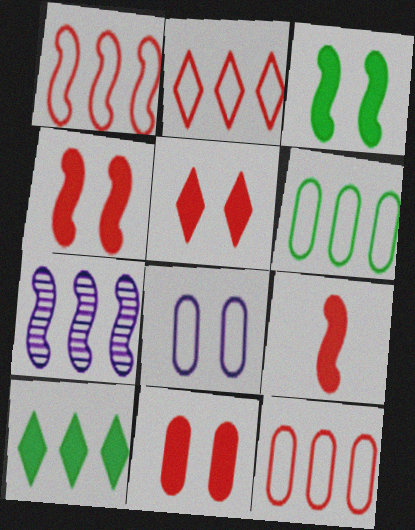[[1, 2, 12], 
[4, 5, 11], 
[7, 10, 12]]